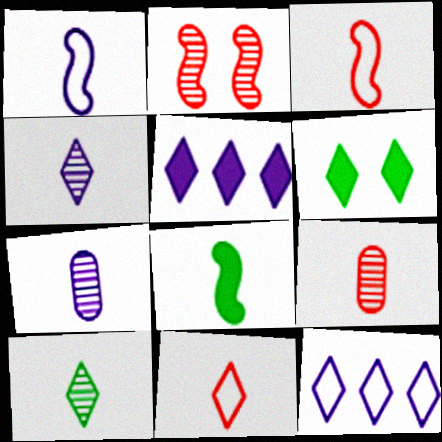[[7, 8, 11]]